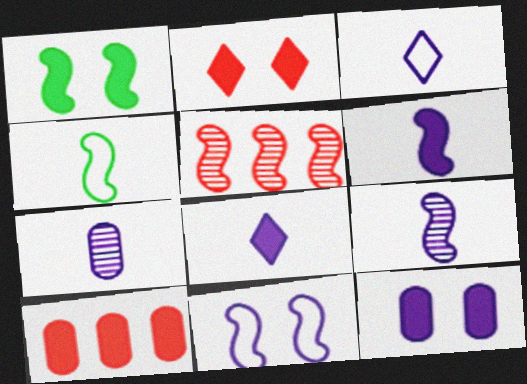[[1, 2, 12], 
[1, 8, 10], 
[3, 6, 7]]